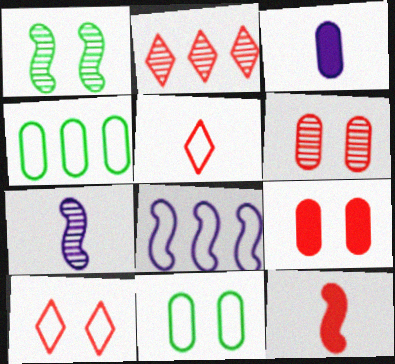[[1, 8, 12], 
[3, 4, 6], 
[5, 8, 11]]